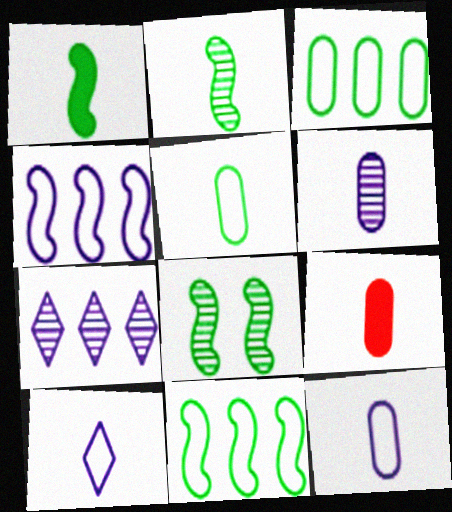[[1, 8, 11], 
[2, 9, 10], 
[5, 6, 9]]